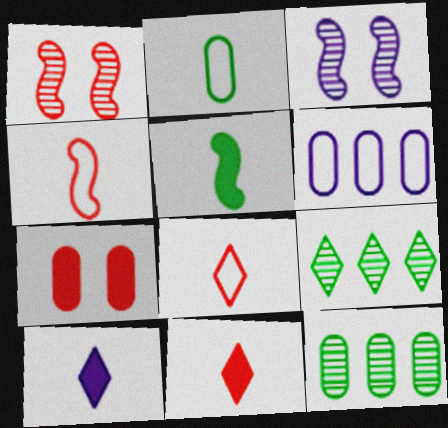[[3, 6, 10]]